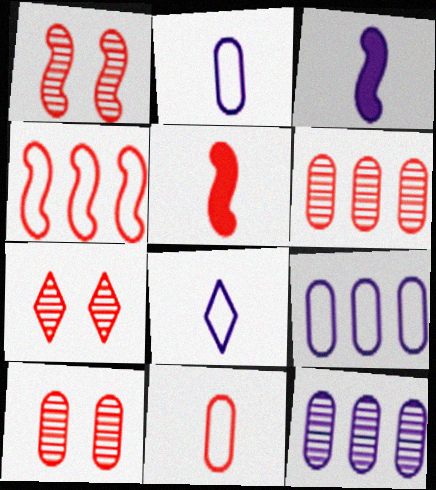[[1, 4, 5], 
[1, 7, 10]]